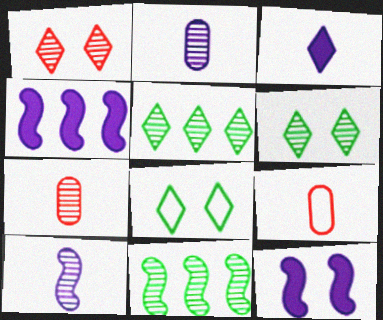[[1, 2, 11], 
[4, 6, 9], 
[4, 7, 8], 
[5, 9, 12]]